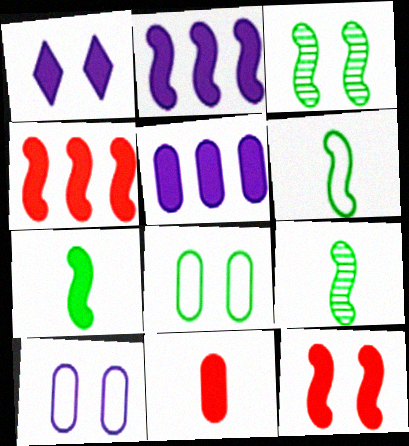[[2, 7, 12], 
[6, 7, 9]]